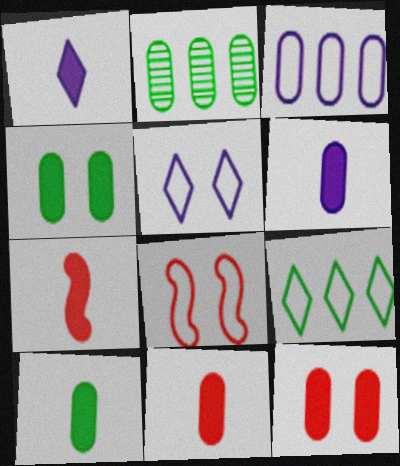[[1, 2, 8], 
[1, 7, 10], 
[2, 5, 7], 
[6, 10, 11]]